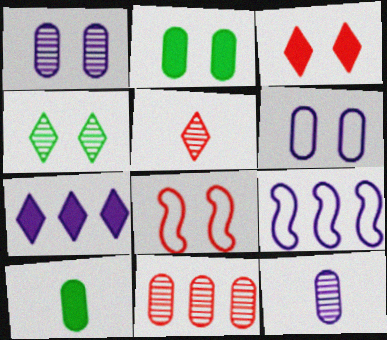[[2, 5, 9], 
[6, 10, 11]]